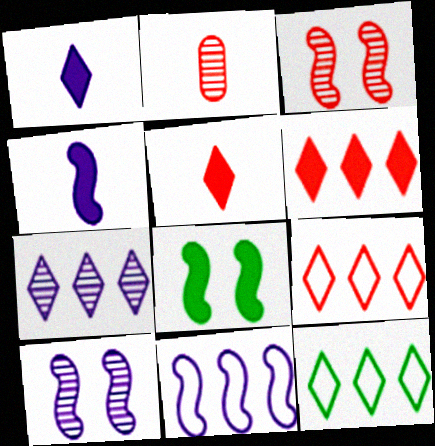[[4, 10, 11], 
[6, 7, 12]]